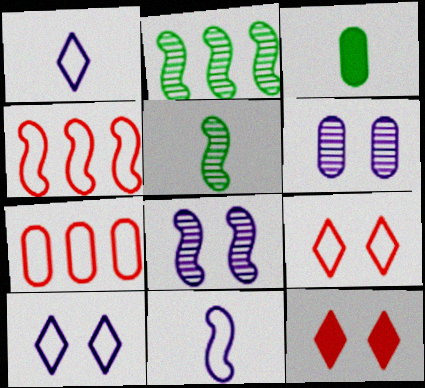[[3, 6, 7]]